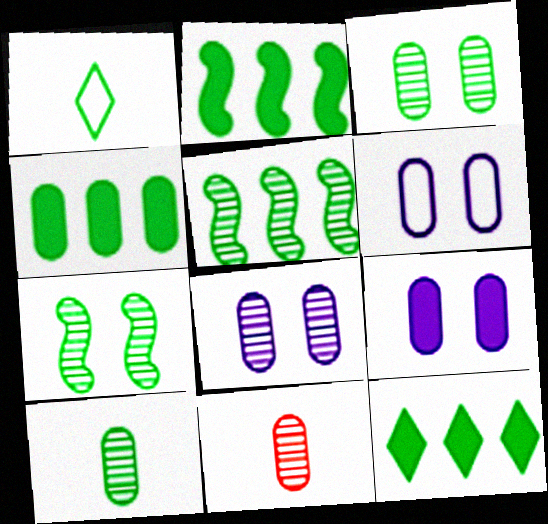[[1, 2, 3], 
[1, 4, 7], 
[2, 4, 12], 
[4, 6, 11], 
[6, 8, 9]]